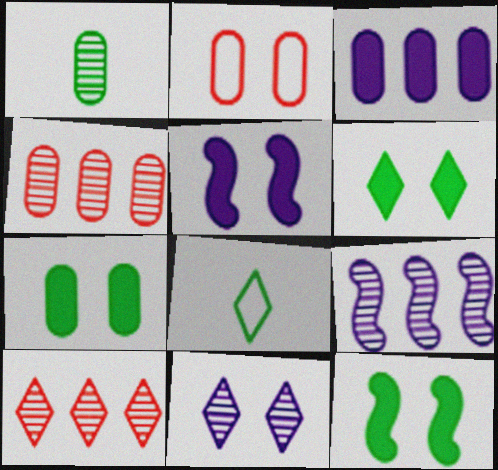[[1, 2, 3], 
[2, 11, 12], 
[4, 5, 8], 
[6, 7, 12]]